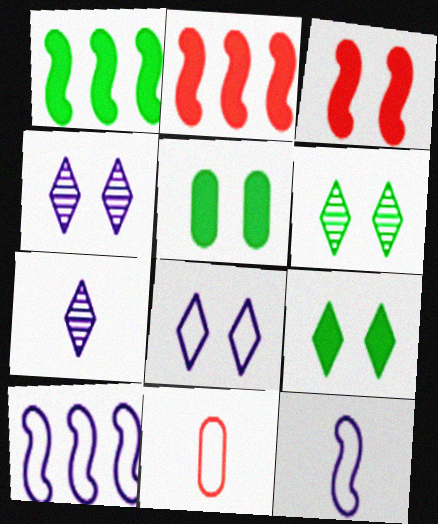[[1, 4, 11]]